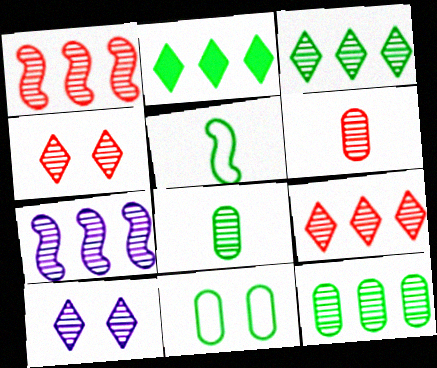[[1, 4, 6], 
[1, 8, 10], 
[4, 7, 8], 
[7, 9, 12]]